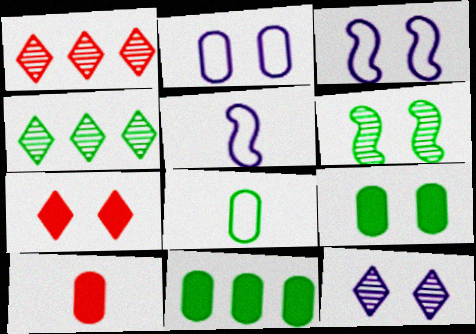[[1, 5, 9], 
[2, 6, 7], 
[3, 4, 10]]